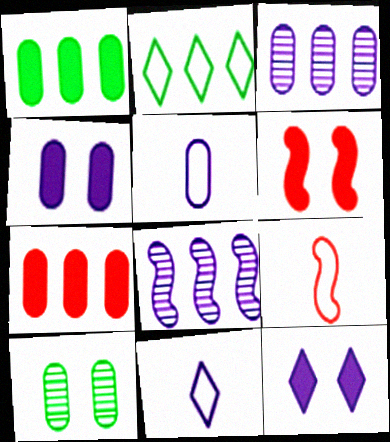[[2, 7, 8], 
[3, 4, 5], 
[4, 8, 11], 
[5, 7, 10], 
[5, 8, 12]]